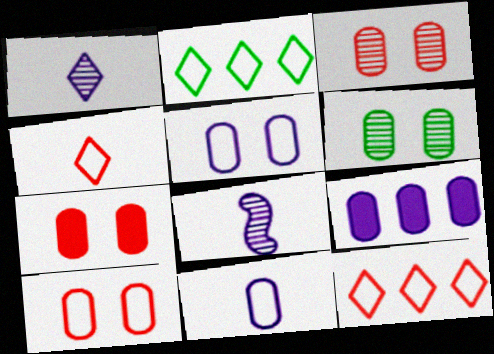[[2, 7, 8], 
[3, 7, 10], 
[5, 6, 7]]